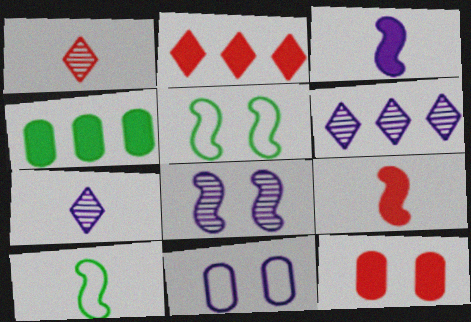[[2, 9, 12], 
[3, 6, 11], 
[6, 10, 12]]